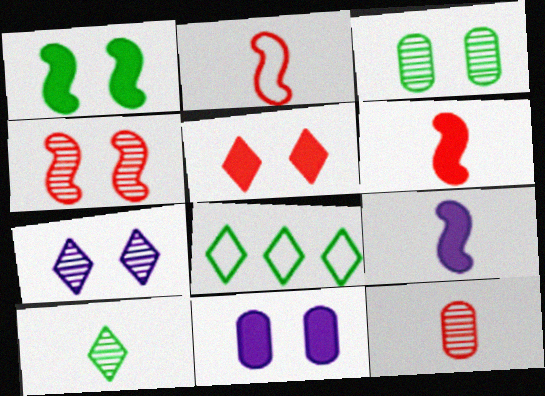[[1, 5, 11], 
[3, 4, 7]]